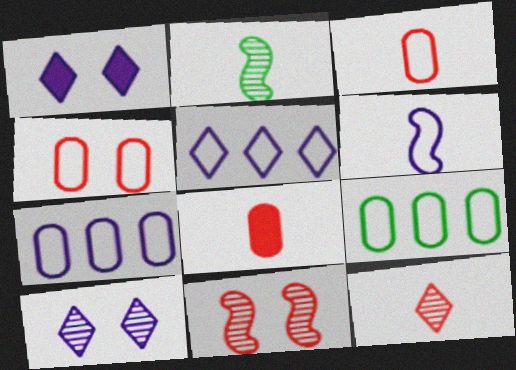[]